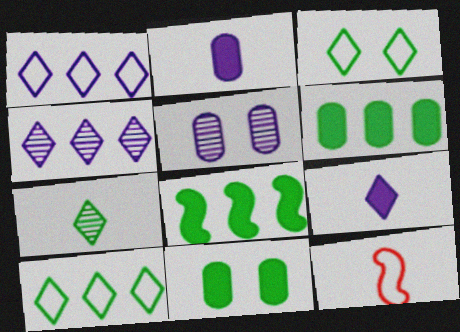[[2, 7, 12], 
[4, 11, 12]]